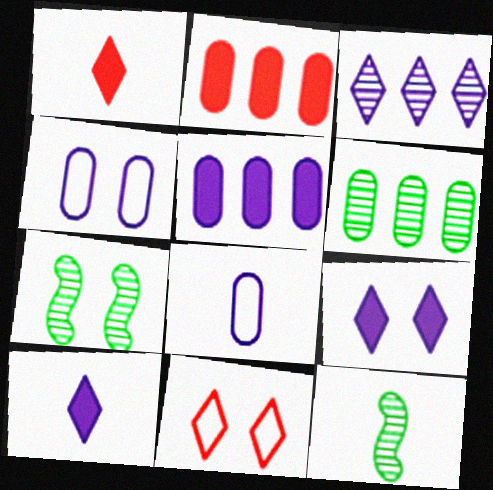[[1, 8, 12], 
[5, 11, 12]]